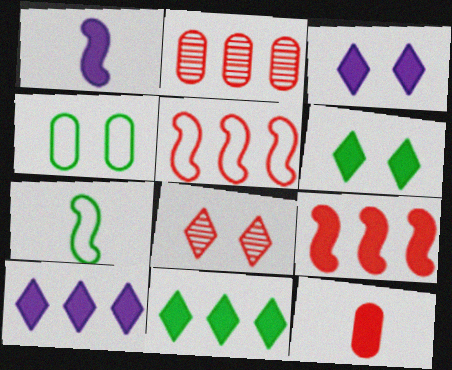[[2, 3, 7], 
[5, 8, 12]]